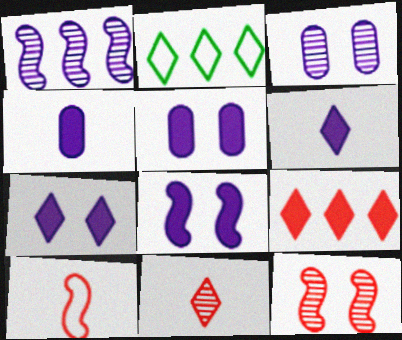[[2, 4, 12], 
[2, 7, 11], 
[5, 7, 8]]